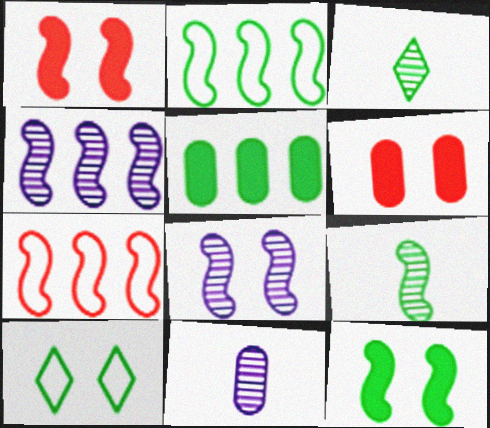[[2, 9, 12], 
[5, 9, 10], 
[6, 8, 10]]